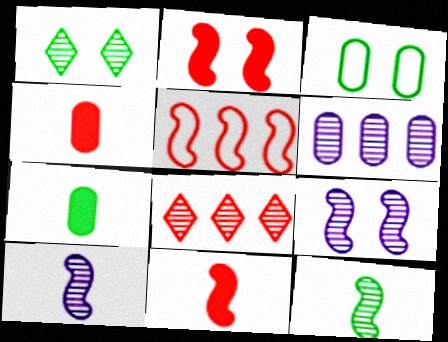[[3, 4, 6]]